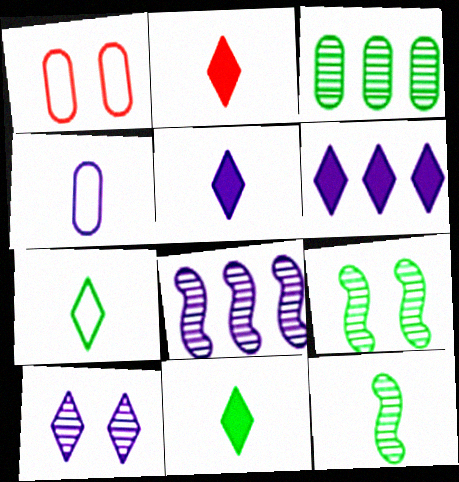[[1, 6, 12], 
[1, 8, 11], 
[2, 4, 12], 
[2, 5, 11]]